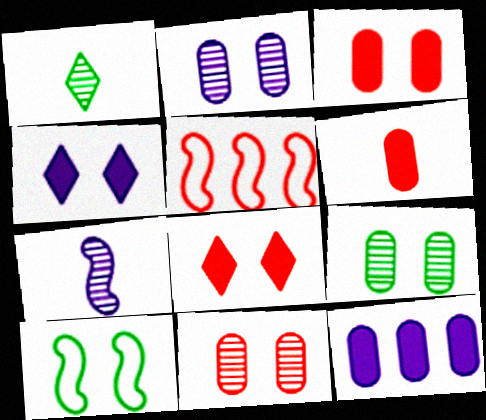[[2, 8, 10], 
[2, 9, 11], 
[4, 10, 11]]